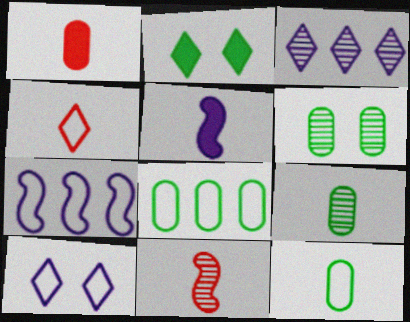[[1, 4, 11], 
[2, 3, 4], 
[3, 6, 11], 
[4, 5, 9]]